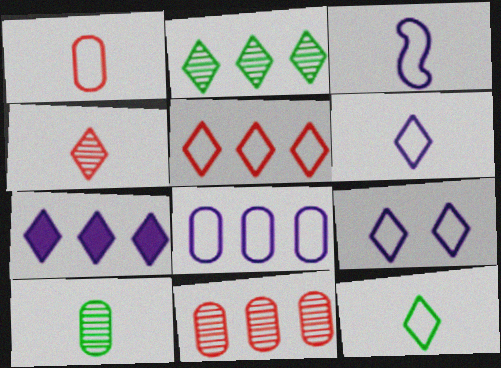[[1, 3, 12], 
[2, 5, 7], 
[3, 8, 9], 
[5, 9, 12]]